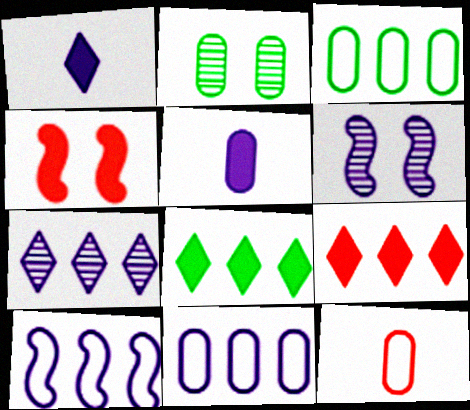[[1, 6, 11], 
[4, 5, 8], 
[6, 8, 12]]